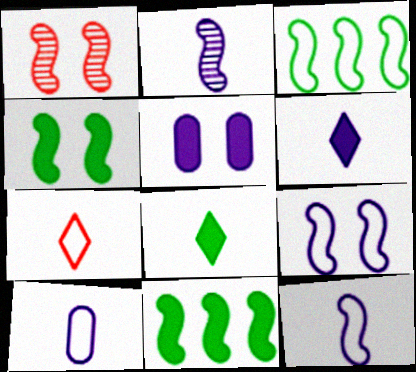[[1, 4, 9], 
[1, 11, 12], 
[2, 6, 10]]